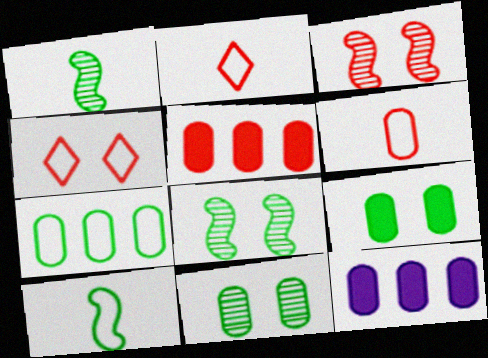[[1, 4, 12], 
[2, 3, 5], 
[2, 8, 12], 
[6, 11, 12]]